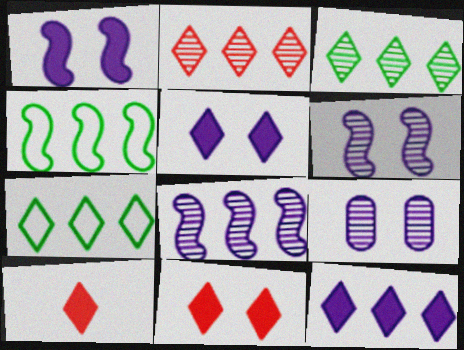[[2, 7, 12], 
[4, 9, 10]]